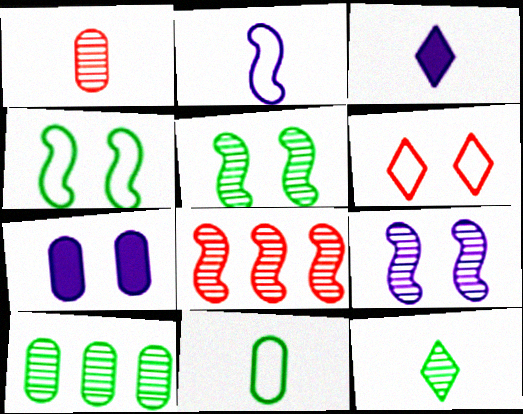[[5, 6, 7], 
[5, 10, 12]]